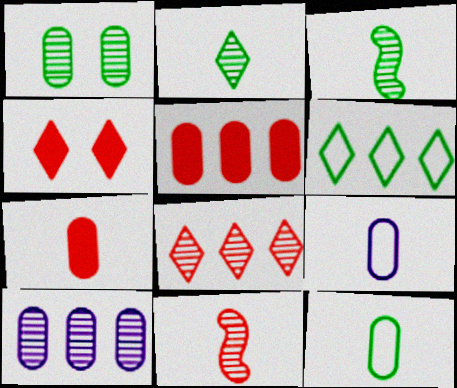[[1, 5, 9]]